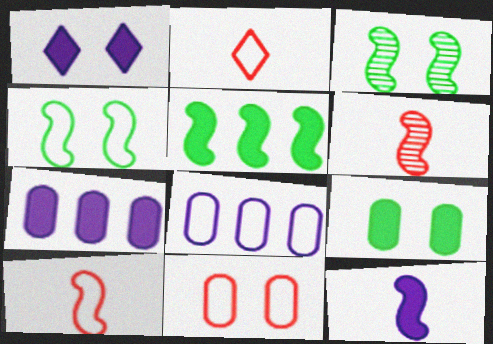[[1, 3, 11], 
[1, 7, 12], 
[2, 3, 7], 
[2, 4, 8]]